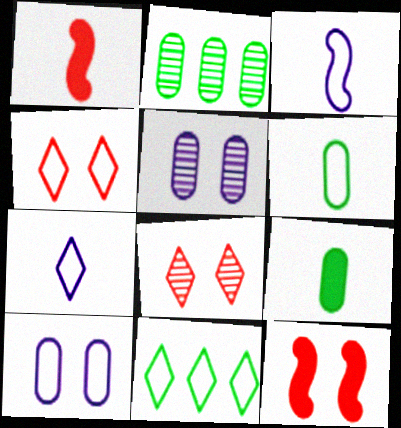[[1, 5, 11], 
[2, 7, 12], 
[4, 7, 11]]